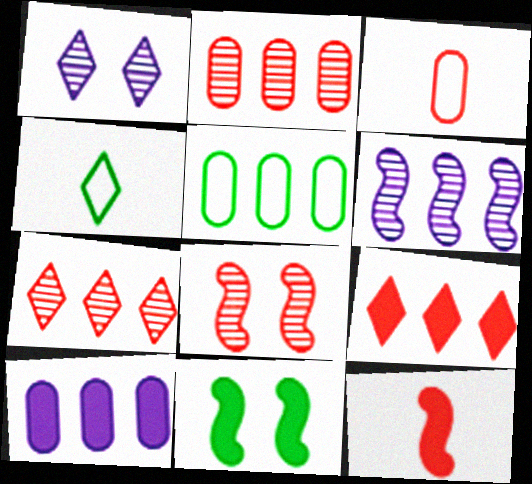[[1, 4, 9], 
[1, 5, 12], 
[2, 5, 10], 
[3, 8, 9], 
[4, 8, 10], 
[5, 6, 9]]